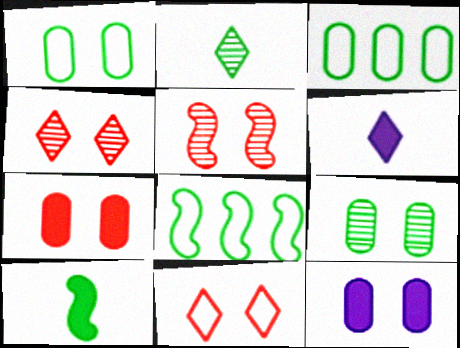[[3, 5, 6], 
[5, 7, 11]]